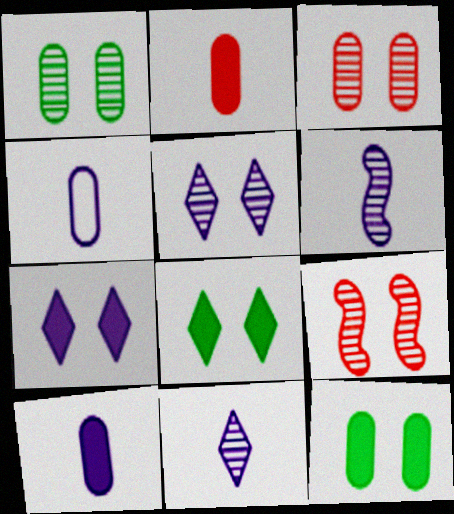[[1, 5, 9]]